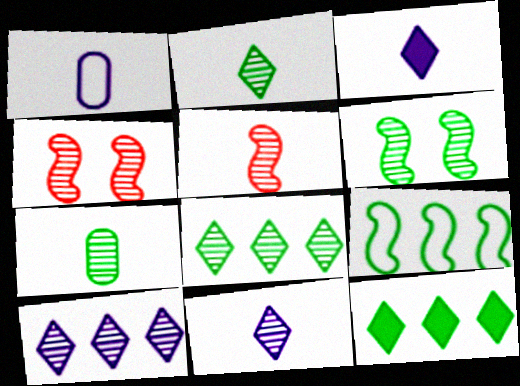[[1, 4, 12], 
[4, 7, 10], 
[5, 7, 11], 
[6, 7, 8]]